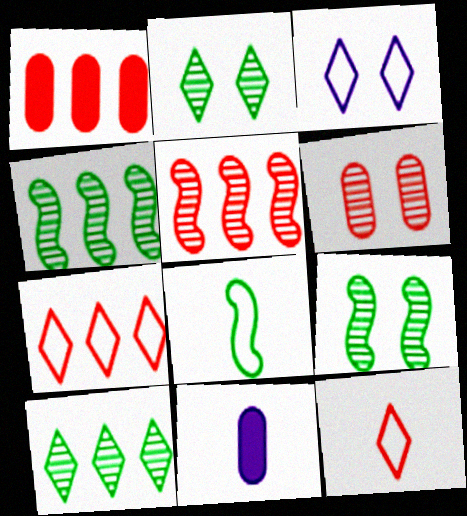[[1, 5, 7], 
[7, 9, 11]]